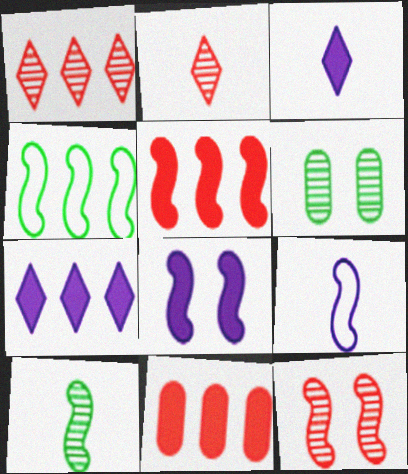[]